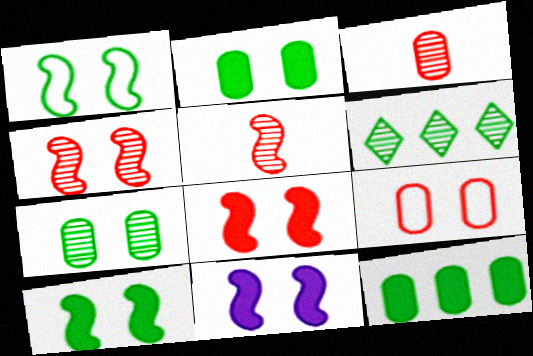[[1, 4, 11], 
[8, 10, 11]]